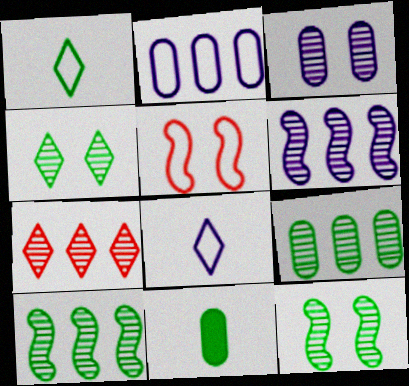[[1, 2, 5], 
[6, 7, 9]]